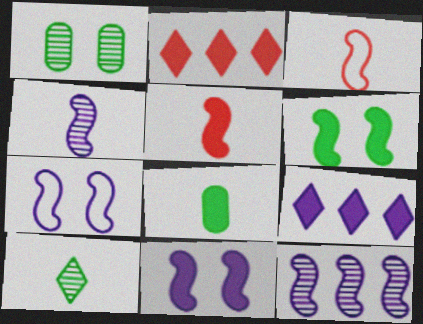[[1, 3, 9], 
[2, 8, 11], 
[3, 6, 12]]